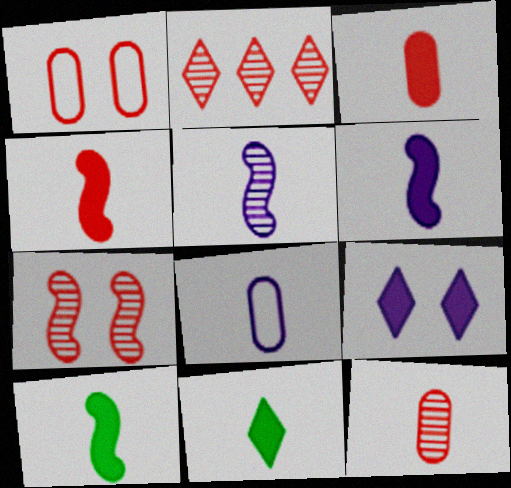[[1, 2, 4], 
[2, 7, 12], 
[3, 6, 11], 
[4, 6, 10]]